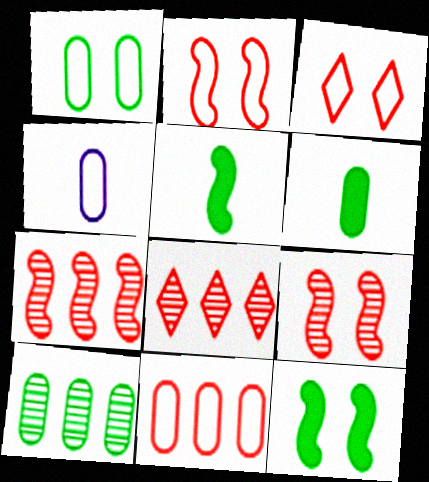[[1, 4, 11], 
[1, 6, 10], 
[4, 8, 12]]